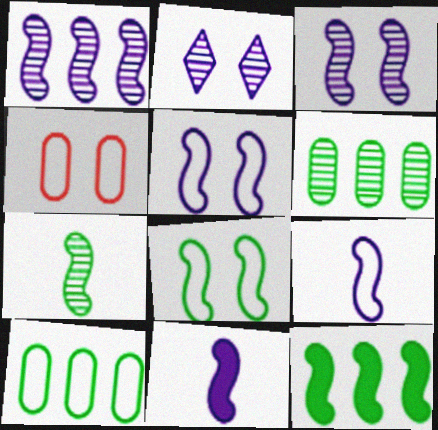[[1, 5, 11], 
[7, 8, 12]]